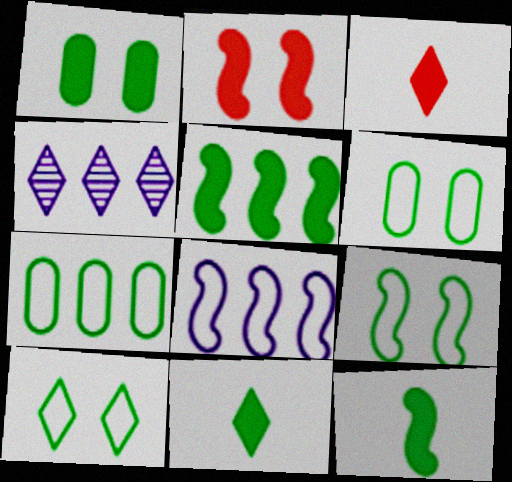[[1, 5, 11], 
[3, 4, 10], 
[6, 9, 10]]